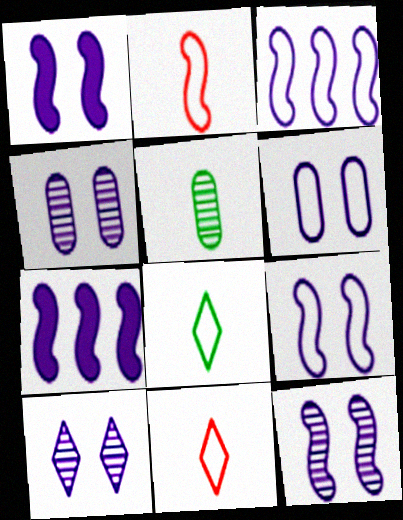[[1, 6, 10], 
[1, 9, 12], 
[4, 10, 12]]